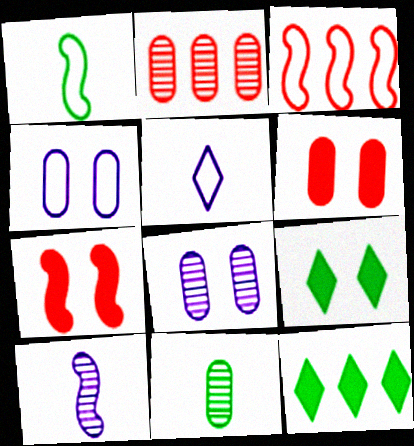[[2, 8, 11]]